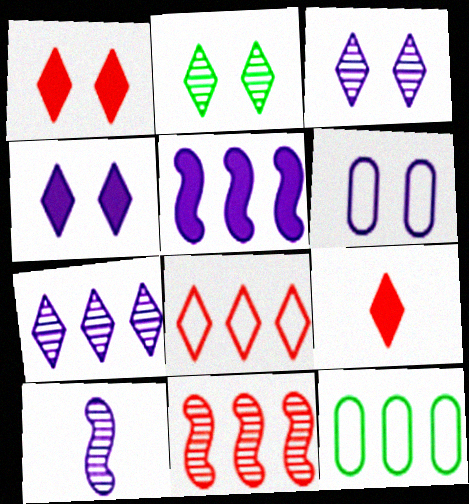[[1, 10, 12]]